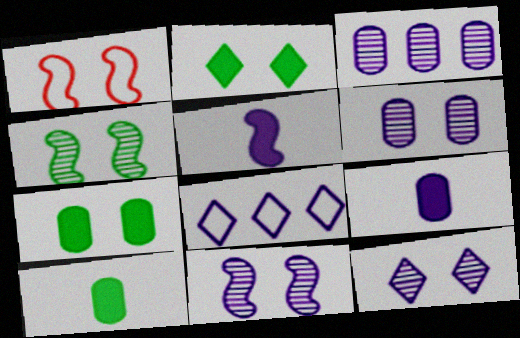[[1, 2, 6], 
[1, 7, 12], 
[5, 6, 8], 
[6, 11, 12], 
[8, 9, 11]]